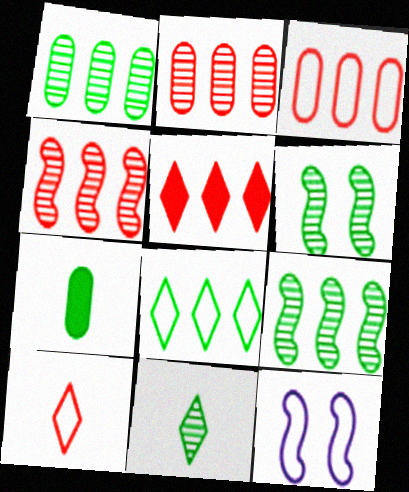[[1, 6, 11], 
[3, 4, 5], 
[6, 7, 8]]